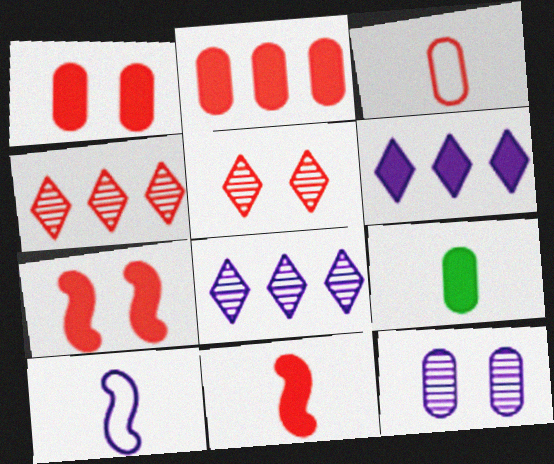[[3, 4, 7], 
[6, 7, 9], 
[6, 10, 12]]